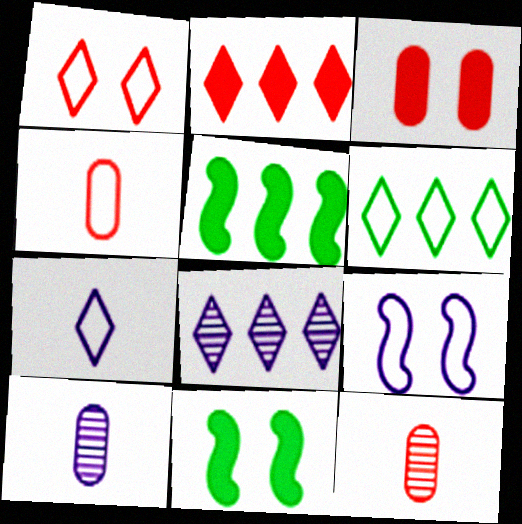[[1, 5, 10], 
[1, 6, 7], 
[2, 6, 8], 
[4, 6, 9], 
[4, 8, 11]]